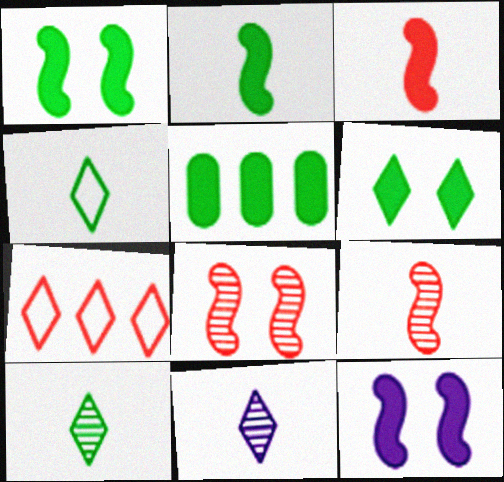[[2, 5, 6], 
[6, 7, 11]]